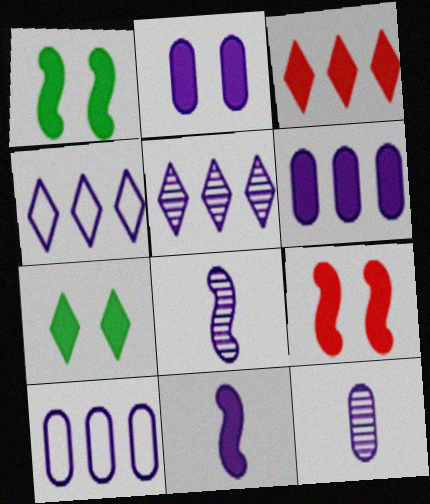[[2, 4, 8], 
[2, 7, 9], 
[2, 10, 12]]